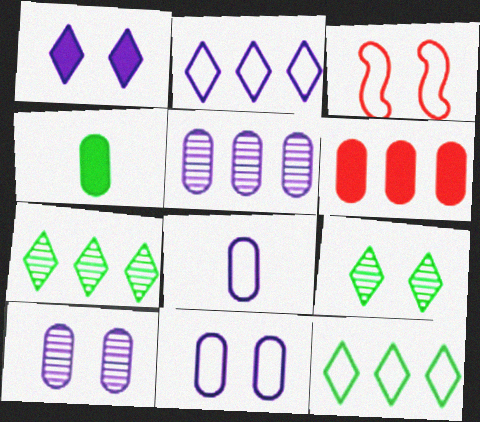[[3, 8, 12]]